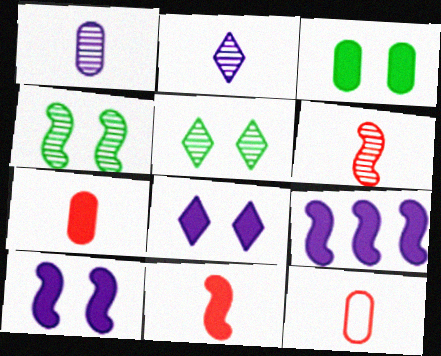[[5, 9, 12]]